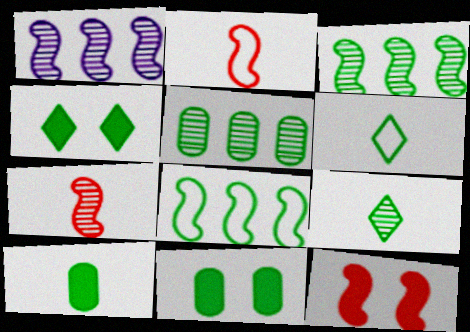[[3, 6, 11], 
[8, 9, 11]]